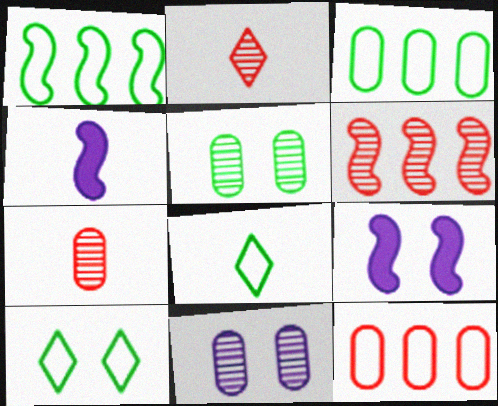[[2, 3, 9], 
[4, 7, 8]]